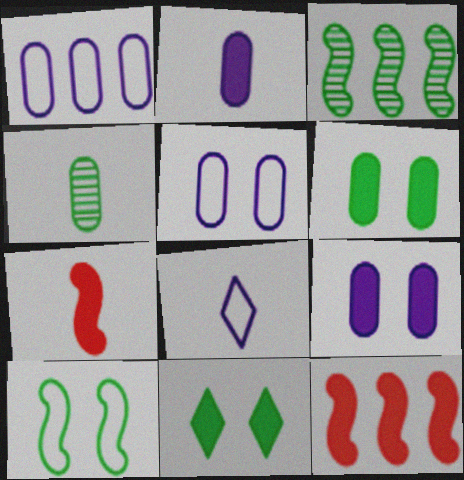[[2, 11, 12], 
[4, 7, 8]]